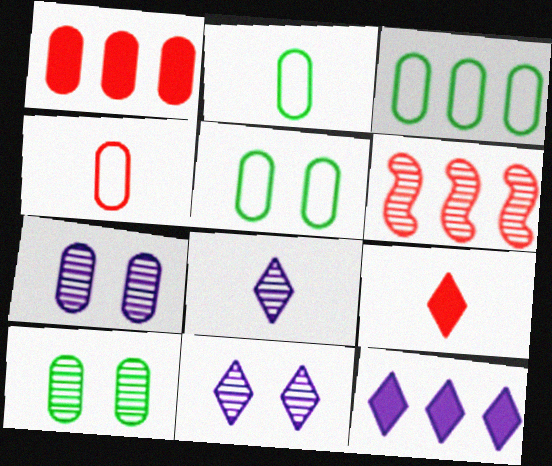[[1, 2, 7], 
[2, 3, 5], 
[3, 6, 12], 
[6, 8, 10]]